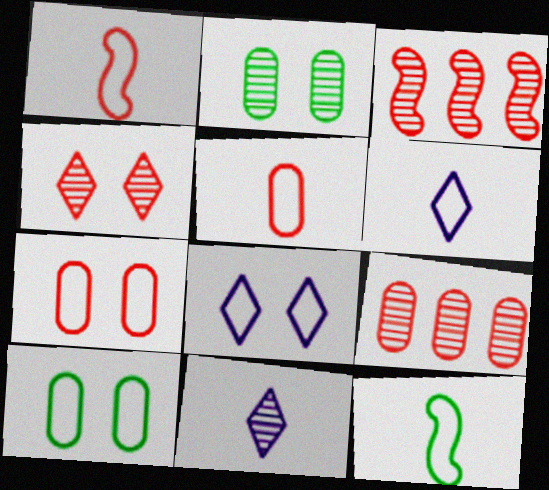[[2, 3, 11], 
[5, 6, 12]]